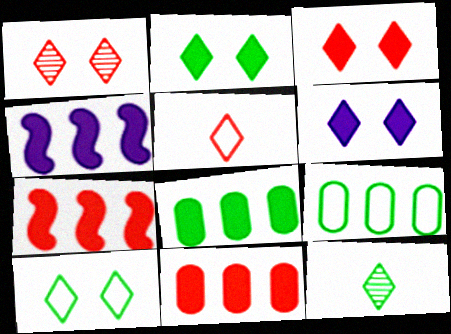[[1, 6, 10], 
[2, 3, 6]]